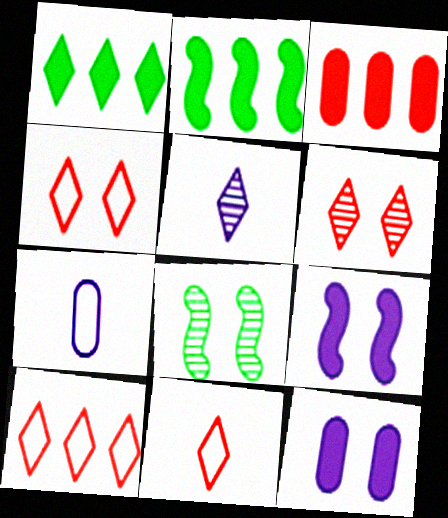[[1, 4, 5], 
[2, 6, 7], 
[4, 8, 12], 
[4, 10, 11]]